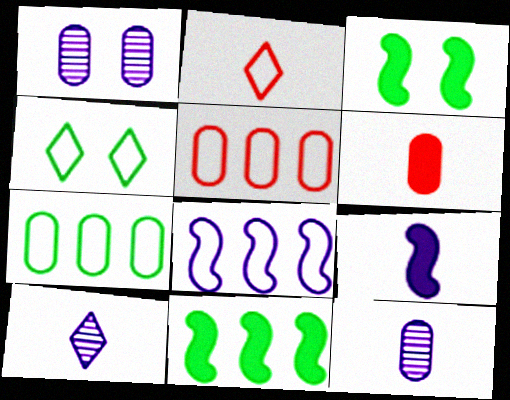[[1, 2, 11], 
[1, 6, 7], 
[3, 5, 10]]